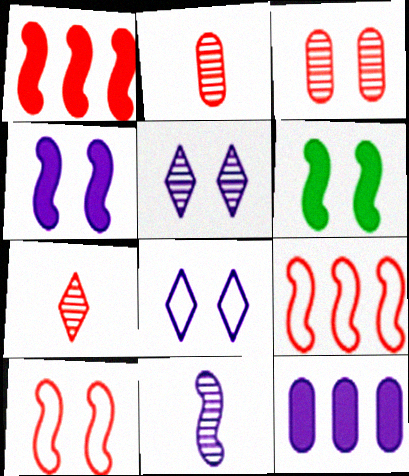[[3, 6, 8], 
[6, 9, 11], 
[8, 11, 12]]